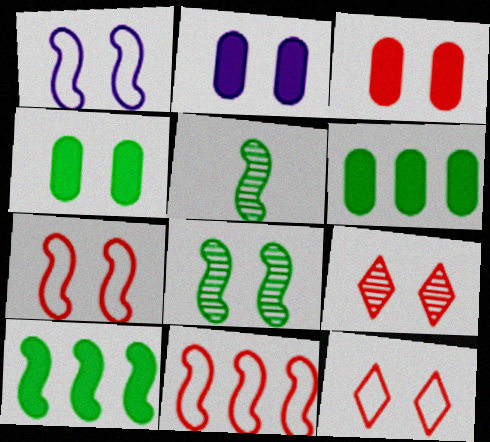[[1, 4, 9], 
[2, 3, 4], 
[2, 8, 12], 
[3, 7, 9]]